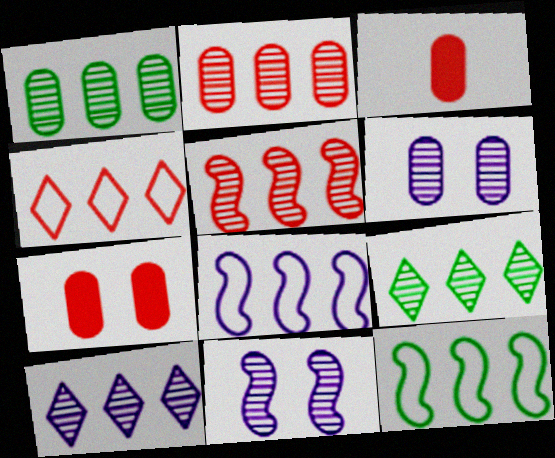[[1, 5, 10]]